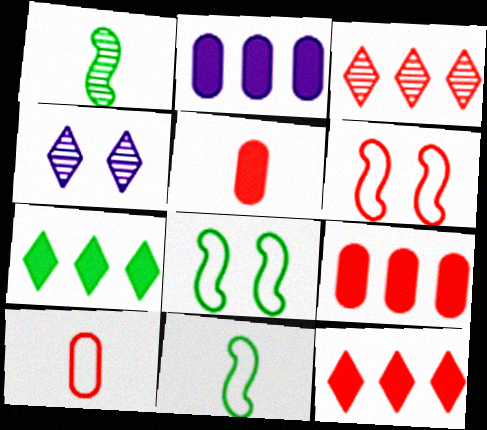[[3, 5, 6], 
[4, 9, 11]]